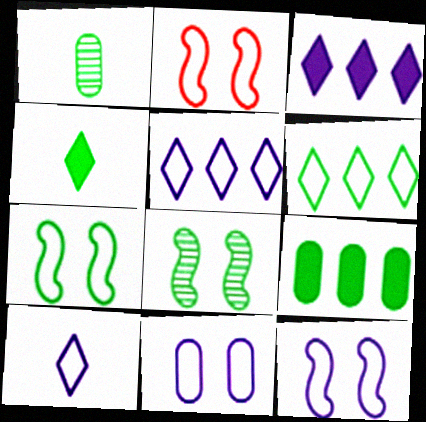[[1, 2, 3], 
[2, 7, 12]]